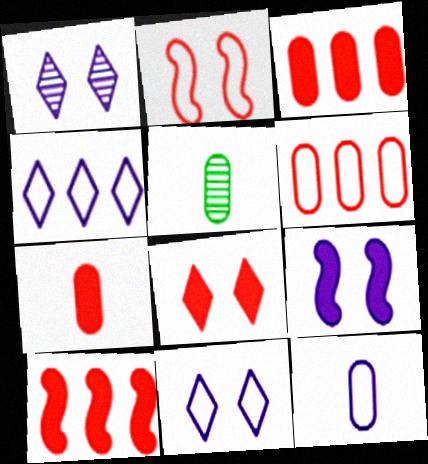[[5, 7, 12], 
[5, 10, 11], 
[7, 8, 10]]